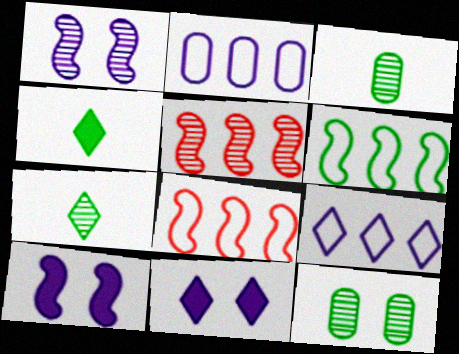[[3, 8, 11], 
[4, 6, 12]]